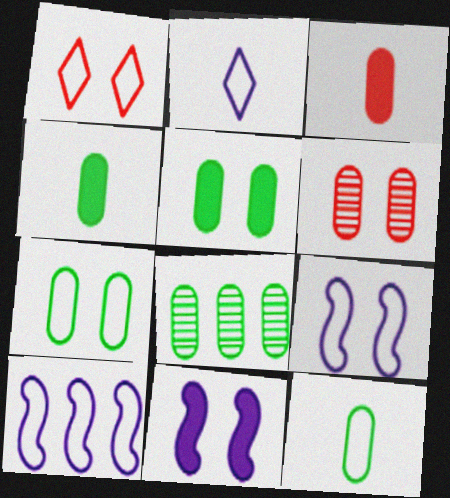[[1, 7, 9], 
[1, 10, 12], 
[4, 7, 8], 
[5, 8, 12]]